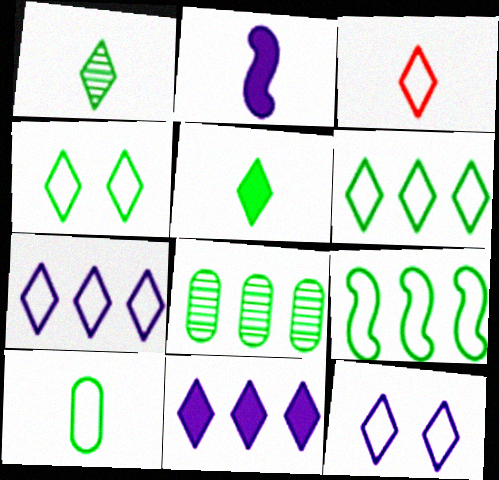[[3, 4, 7], 
[3, 6, 12], 
[4, 9, 10]]